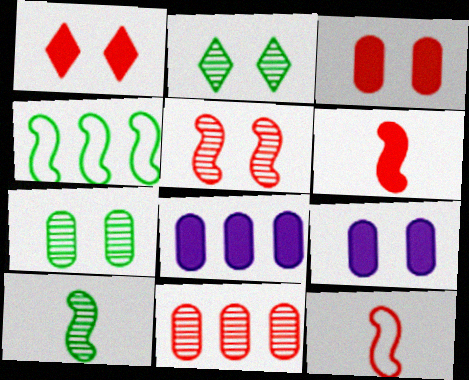[[1, 11, 12], 
[2, 8, 12]]